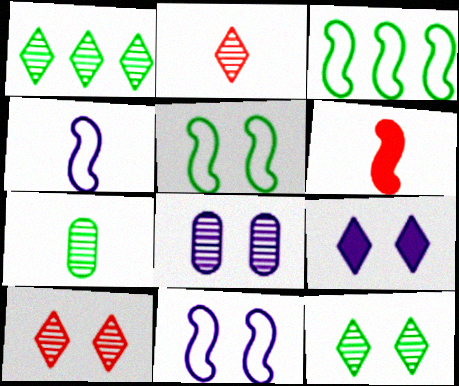[[8, 9, 11]]